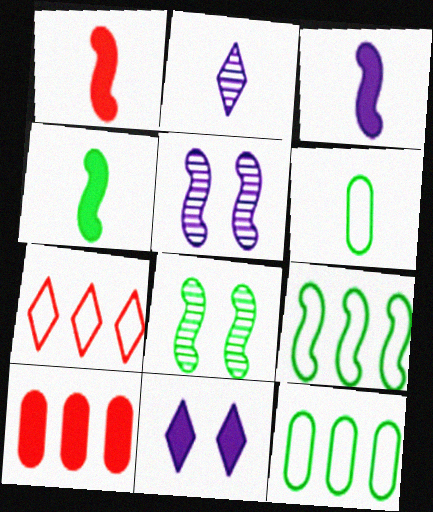[[1, 2, 6], 
[1, 3, 4], 
[1, 5, 9], 
[4, 8, 9], 
[4, 10, 11]]